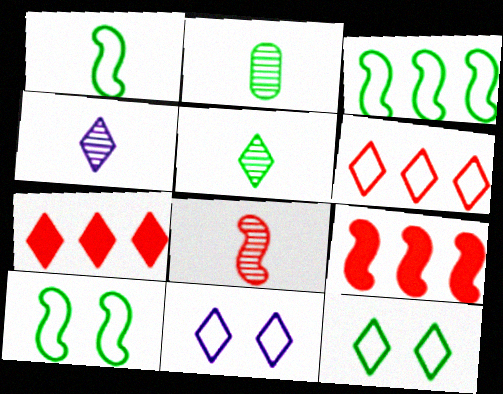[[1, 3, 10], 
[2, 4, 8], 
[2, 9, 11], 
[4, 7, 12], 
[5, 7, 11]]